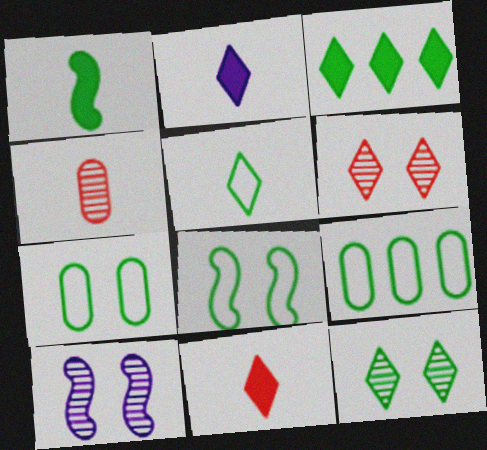[[1, 9, 12], 
[3, 5, 12], 
[5, 8, 9], 
[9, 10, 11]]